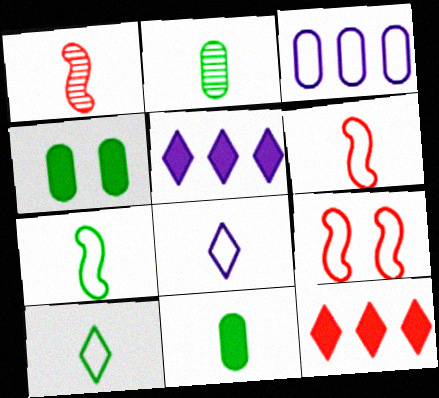[[1, 8, 11], 
[2, 5, 9], 
[3, 9, 10]]